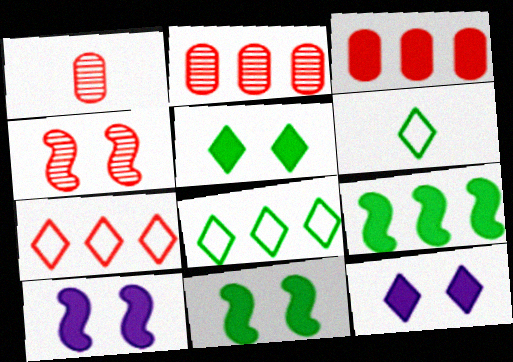[[1, 8, 10], 
[2, 6, 10]]